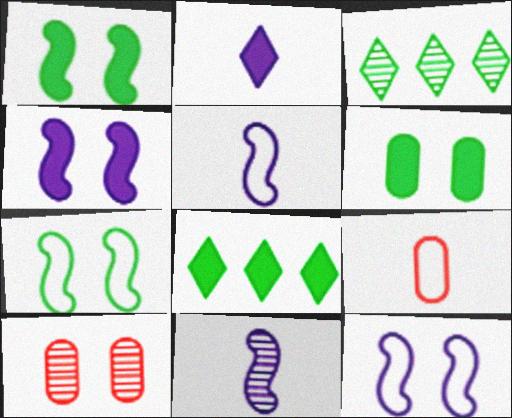[[3, 4, 9], 
[3, 10, 11], 
[5, 8, 10]]